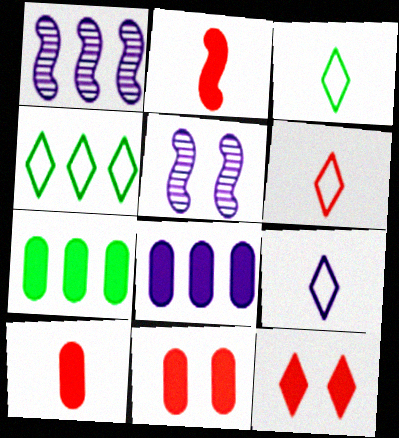[[1, 3, 11], 
[3, 6, 9], 
[4, 5, 10], 
[5, 6, 7], 
[5, 8, 9]]